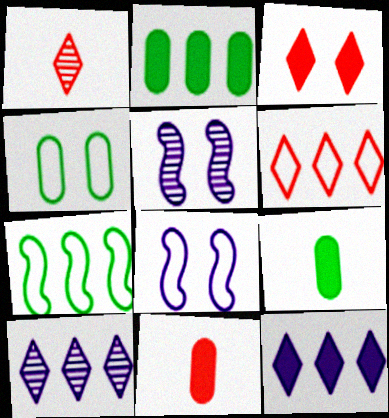[[1, 2, 8], 
[1, 3, 6], 
[3, 4, 5], 
[5, 6, 9]]